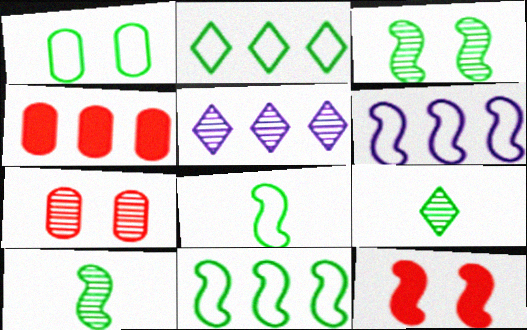[[1, 2, 8], 
[4, 5, 11], 
[5, 7, 10], 
[6, 10, 12]]